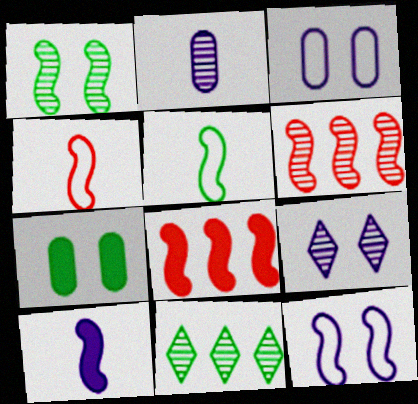[[5, 7, 11]]